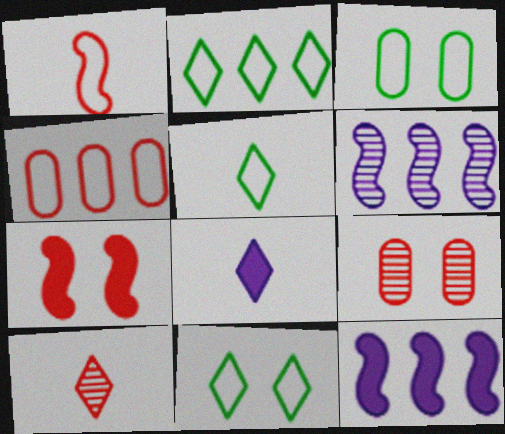[[2, 5, 11], 
[3, 10, 12], 
[4, 7, 10], 
[5, 8, 10], 
[5, 9, 12]]